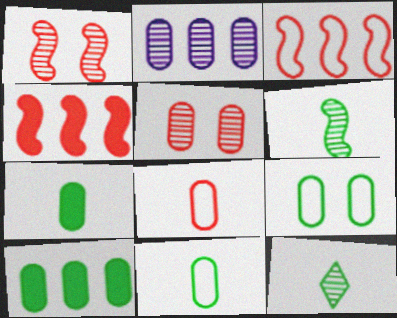[[1, 2, 12]]